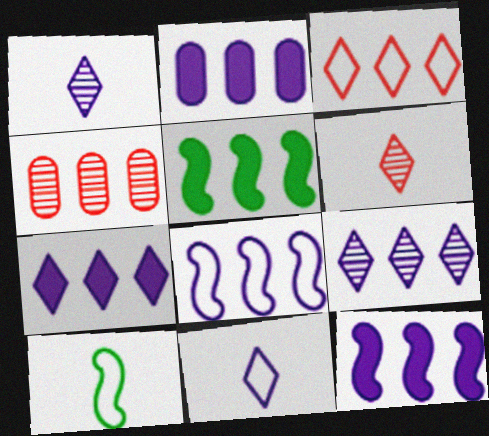[[2, 7, 12], 
[2, 8, 9]]